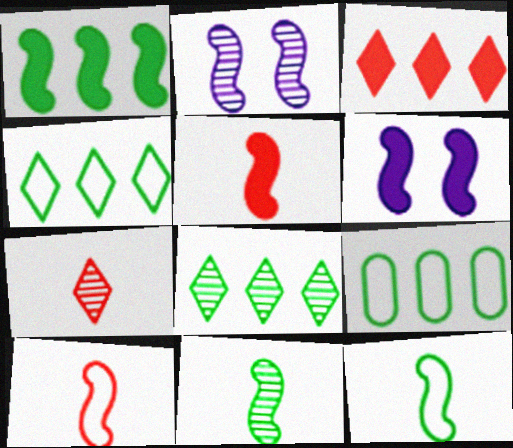[[1, 2, 10], 
[1, 5, 6], 
[1, 8, 9], 
[6, 7, 9]]